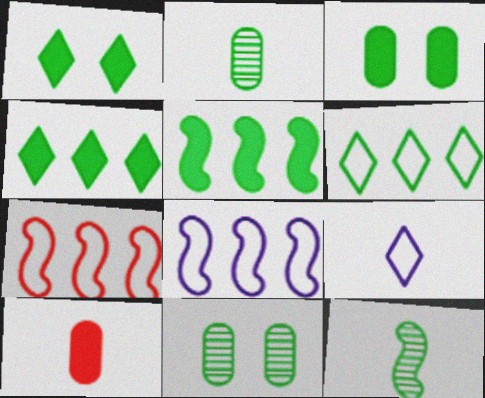[[3, 6, 12], 
[9, 10, 12]]